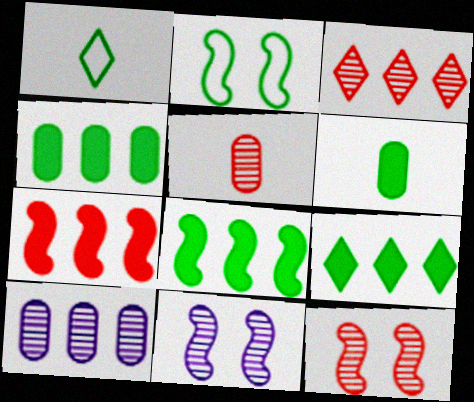[[3, 5, 12], 
[4, 8, 9]]